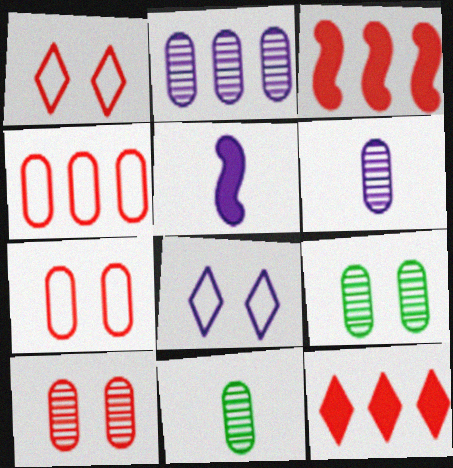[[2, 5, 8], 
[2, 10, 11], 
[3, 8, 11]]